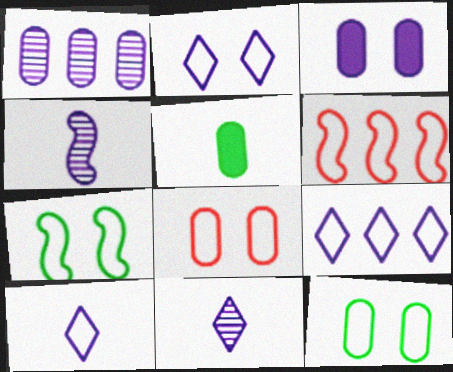[[1, 5, 8], 
[2, 7, 8], 
[2, 9, 10], 
[3, 4, 9], 
[6, 10, 12]]